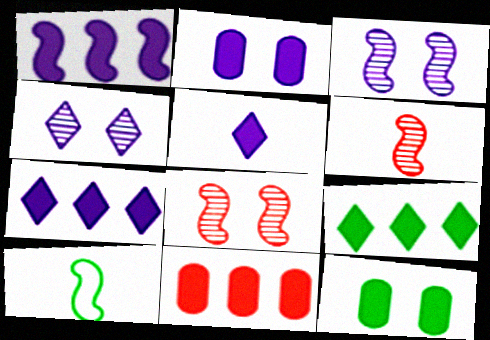[[1, 2, 5], 
[1, 8, 10], 
[1, 9, 11], 
[4, 10, 11]]